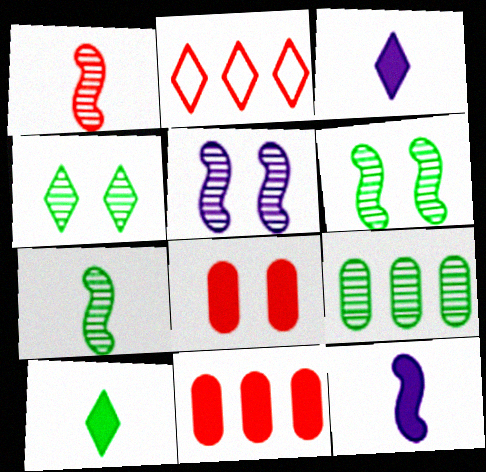[[1, 2, 8], 
[2, 3, 4], 
[4, 7, 9]]